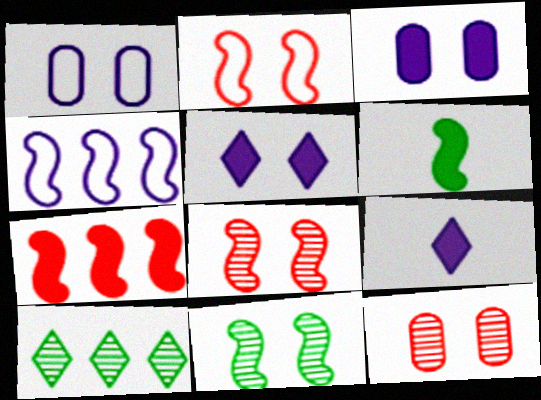[[4, 6, 8]]